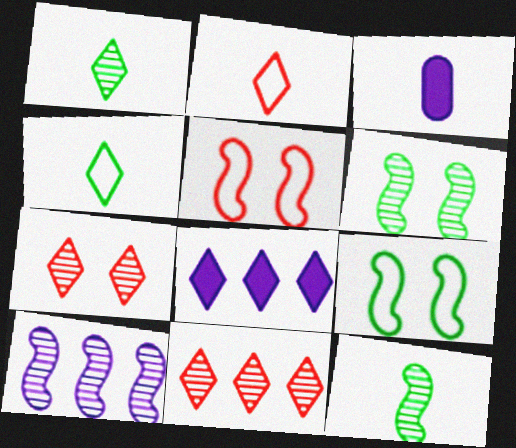[[2, 3, 12], 
[3, 9, 11], 
[4, 7, 8]]